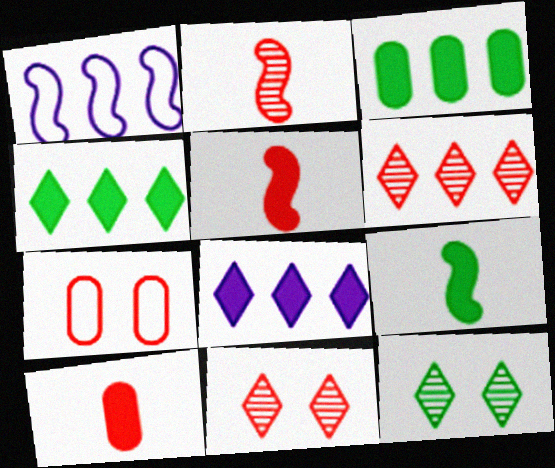[[1, 3, 6], 
[1, 10, 12], 
[5, 6, 7]]